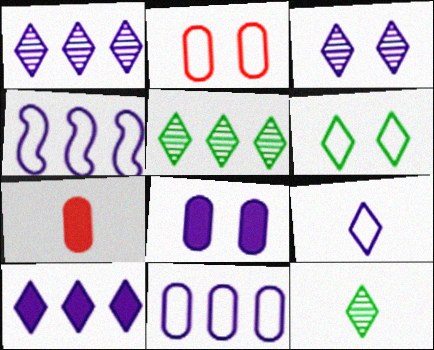[[3, 9, 10]]